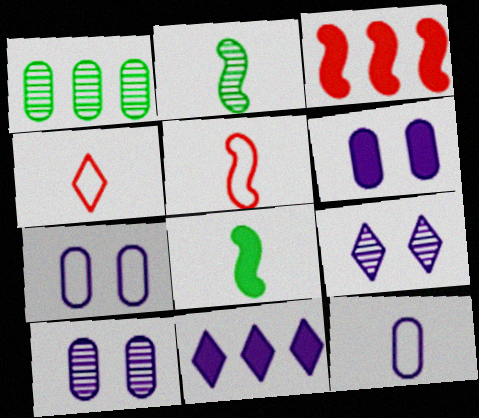[[6, 7, 10]]